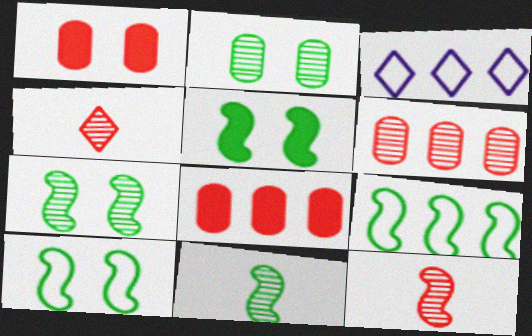[[1, 3, 11], 
[5, 7, 10], 
[5, 9, 11]]